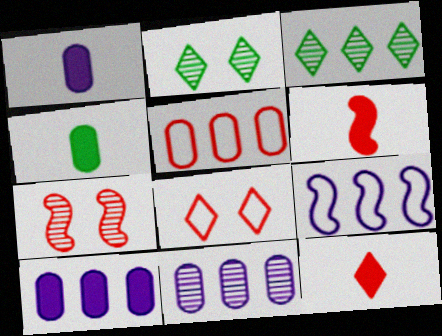[[5, 7, 12]]